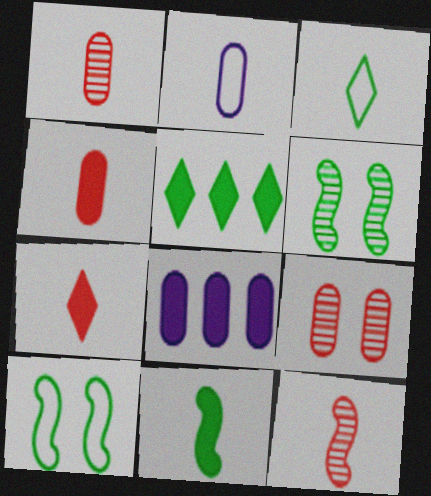[]